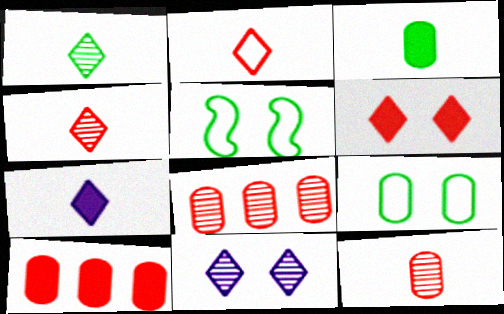[[1, 2, 7], 
[5, 7, 8]]